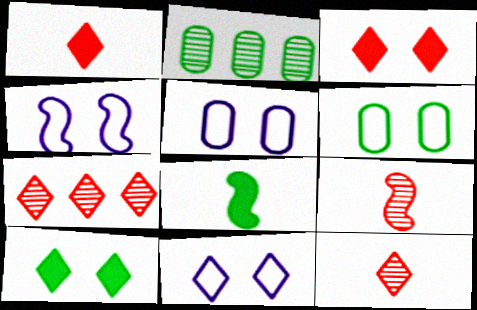[[1, 2, 4], 
[4, 5, 11], 
[5, 7, 8]]